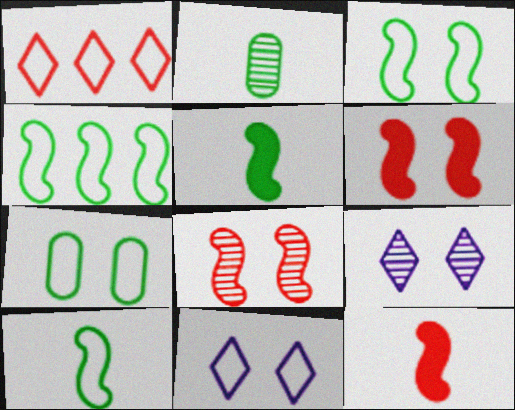[[3, 4, 10], 
[6, 7, 9]]